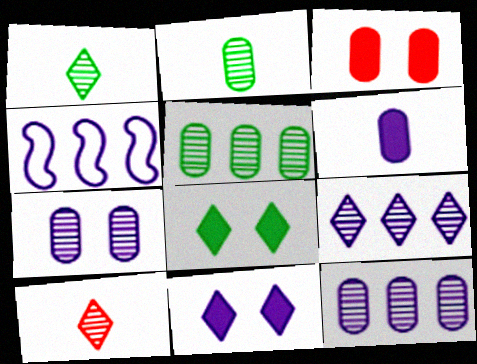[[1, 3, 4]]